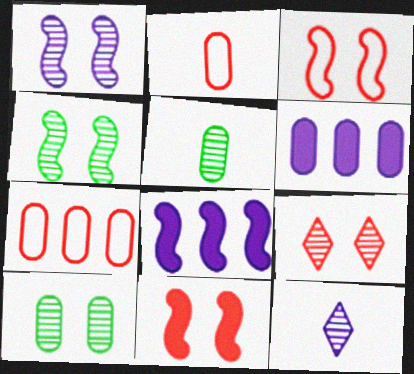[[1, 9, 10], 
[2, 6, 10]]